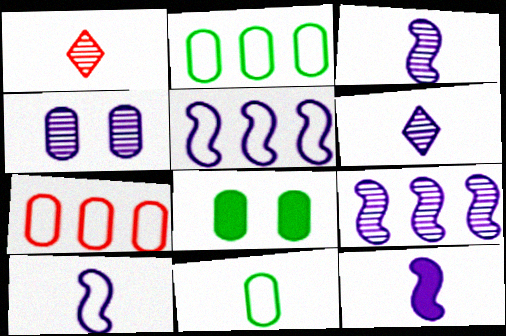[[1, 5, 8], 
[1, 11, 12], 
[3, 10, 12], 
[4, 6, 9]]